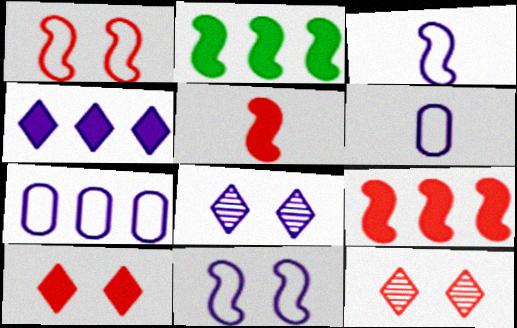[[2, 6, 12]]